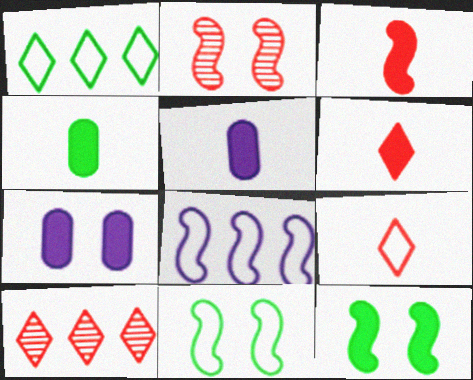[[1, 2, 5], 
[5, 10, 11]]